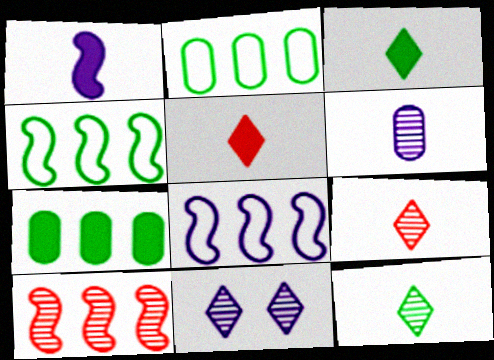[]